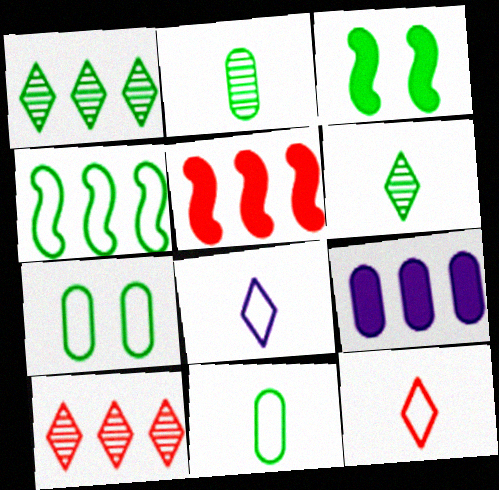[[1, 3, 11], 
[4, 9, 10]]